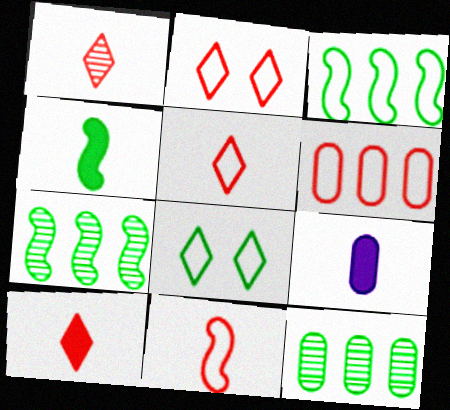[[1, 5, 10], 
[2, 6, 11], 
[2, 7, 9], 
[4, 8, 12], 
[4, 9, 10]]